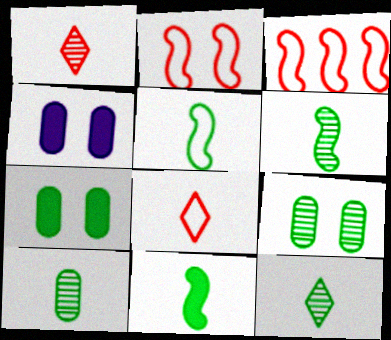[[3, 4, 12], 
[5, 6, 11], 
[6, 10, 12]]